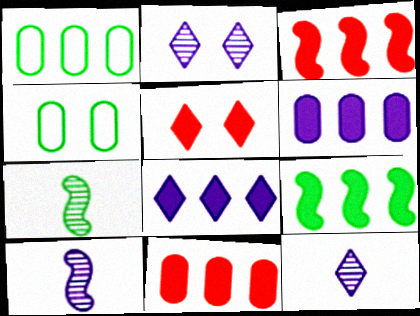[[1, 5, 10], 
[3, 4, 12], 
[8, 9, 11]]